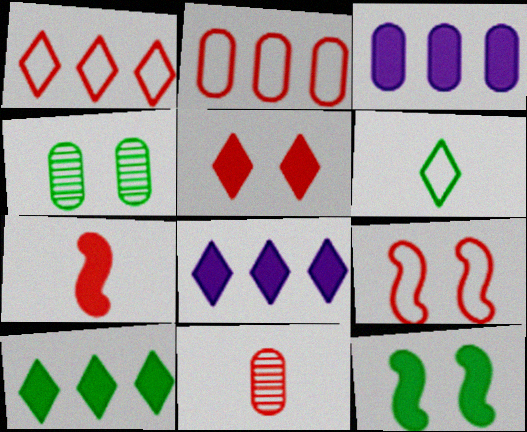[]